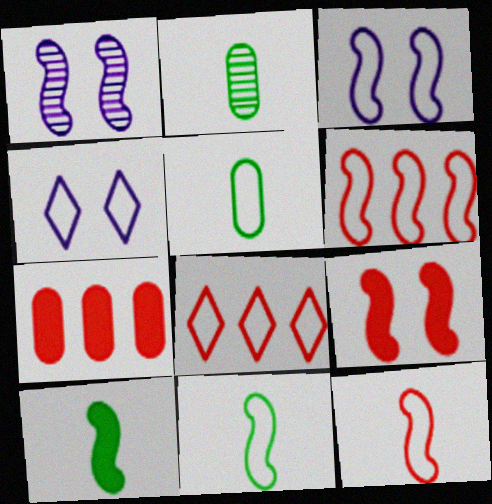[[1, 6, 10], 
[3, 5, 8], 
[3, 6, 11], 
[4, 5, 6]]